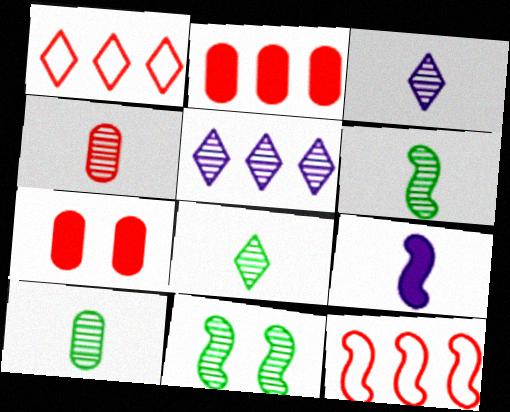[[3, 4, 6], 
[4, 5, 11], 
[6, 8, 10], 
[9, 11, 12]]